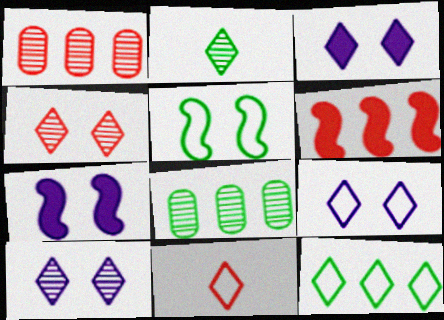[[3, 9, 10], 
[7, 8, 11], 
[9, 11, 12]]